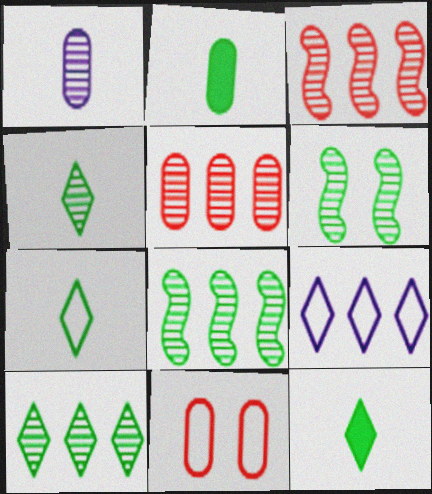[[4, 7, 12]]